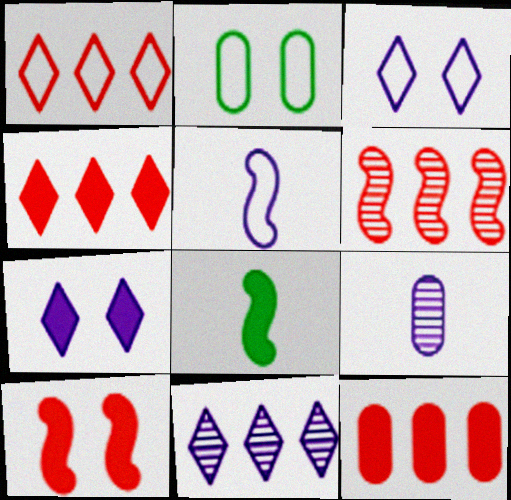[[1, 2, 5], 
[1, 6, 12], 
[2, 9, 12], 
[7, 8, 12]]